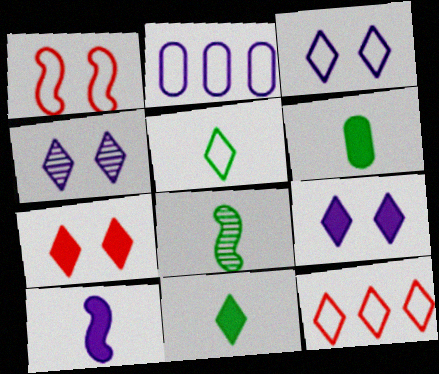[[1, 2, 5], 
[2, 4, 10], 
[2, 7, 8], 
[3, 4, 9], 
[3, 5, 12], 
[4, 11, 12], 
[5, 6, 8]]